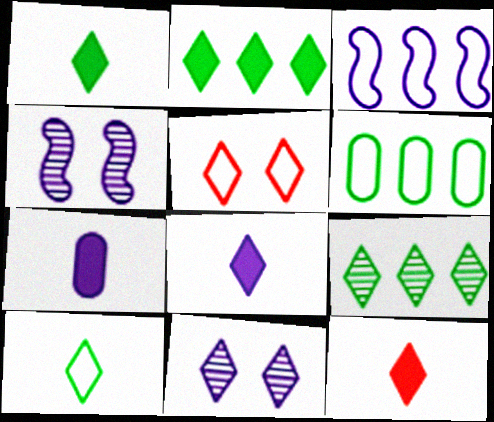[[1, 8, 12], 
[3, 7, 11], 
[4, 6, 12], 
[5, 8, 9]]